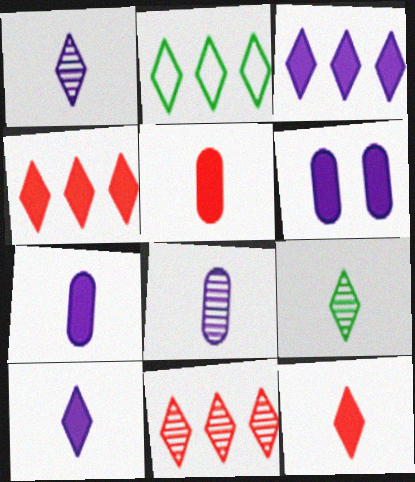[[2, 3, 11]]